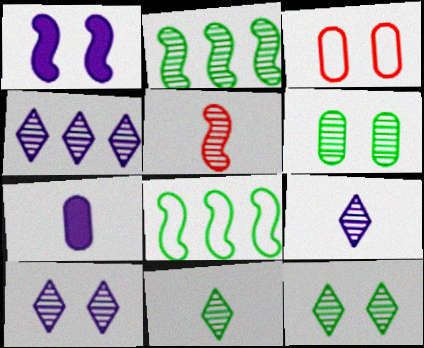[[1, 3, 12], 
[1, 5, 8], 
[2, 6, 11], 
[4, 5, 6], 
[4, 9, 10]]